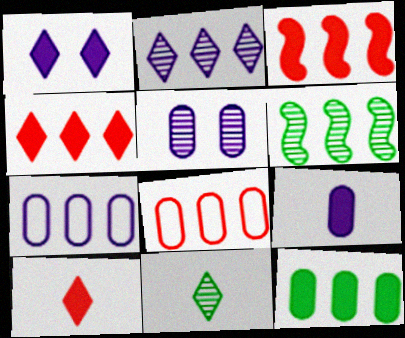[[4, 6, 7], 
[5, 7, 9]]